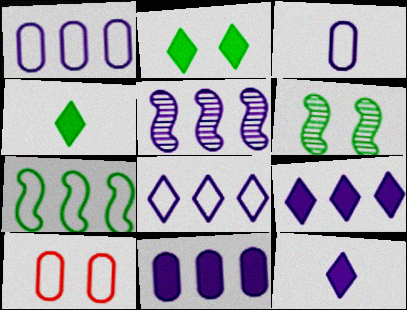[[1, 5, 9], 
[4, 5, 10], 
[5, 8, 11]]